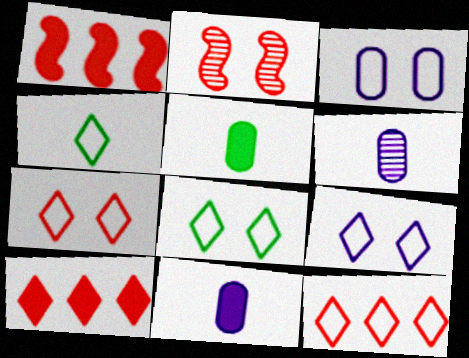[[1, 6, 8], 
[4, 9, 12], 
[7, 8, 9]]